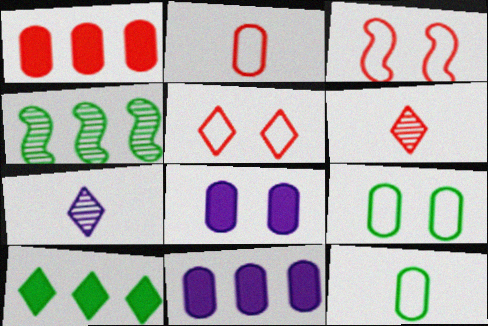[[1, 3, 6], 
[5, 7, 10]]